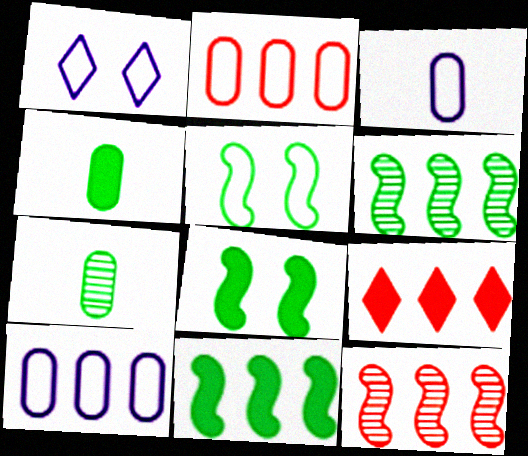[[1, 4, 12], 
[2, 9, 12], 
[6, 9, 10]]